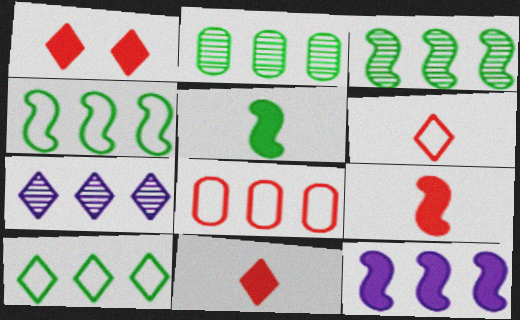[]